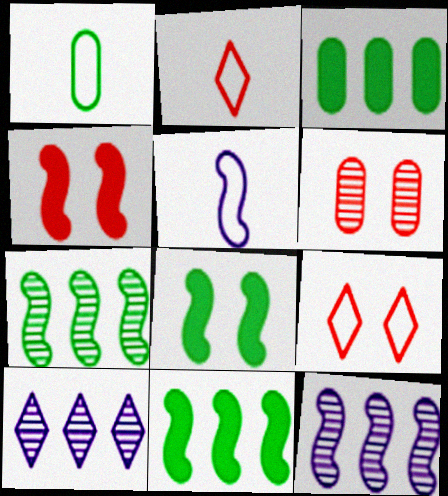[[1, 2, 5], 
[1, 4, 10], 
[4, 5, 7], 
[4, 6, 9]]